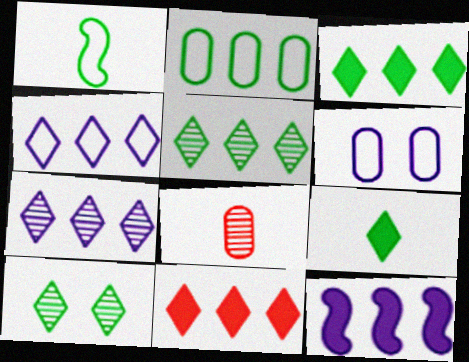[[4, 5, 11]]